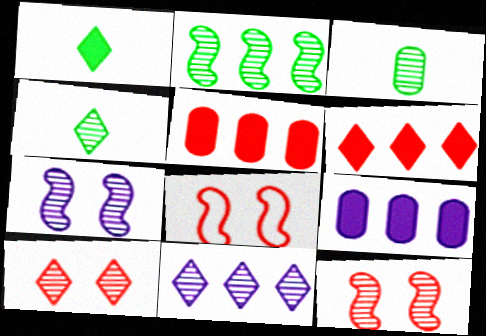[[3, 11, 12], 
[4, 8, 9], 
[4, 10, 11]]